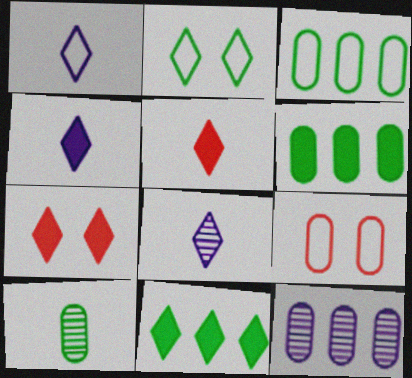[[1, 4, 8], 
[4, 7, 11]]